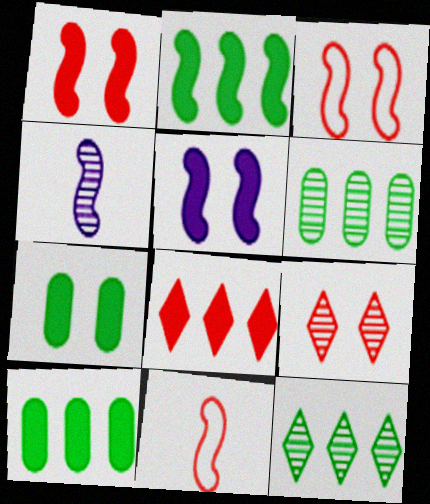[[2, 3, 4], 
[4, 6, 9]]